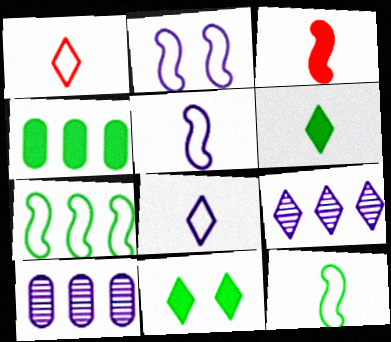[[1, 9, 11]]